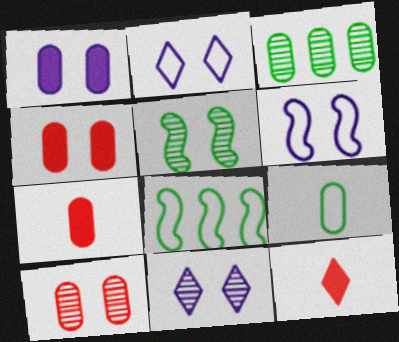[[1, 6, 11], 
[2, 4, 5], 
[3, 6, 12], 
[5, 10, 11], 
[7, 8, 11]]